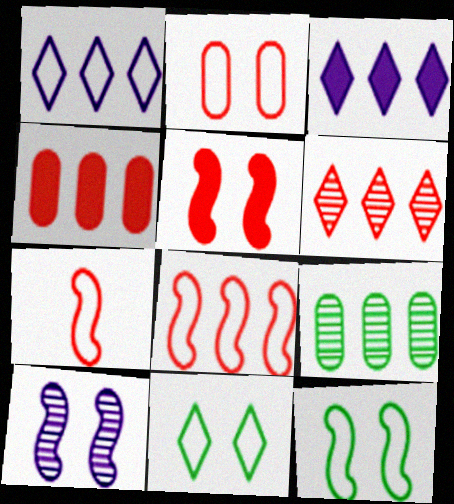[[3, 8, 9], 
[4, 6, 8], 
[5, 10, 12]]